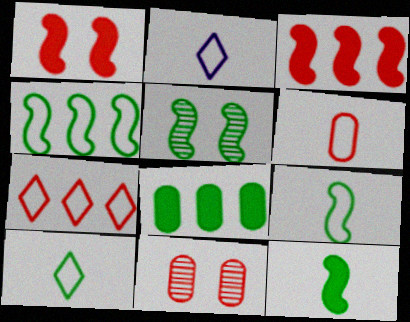[[2, 6, 9], 
[4, 5, 12], 
[5, 8, 10]]